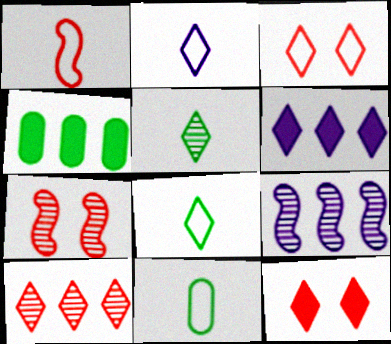[[1, 2, 11], 
[2, 4, 7], 
[3, 5, 6], 
[6, 7, 11], 
[9, 11, 12]]